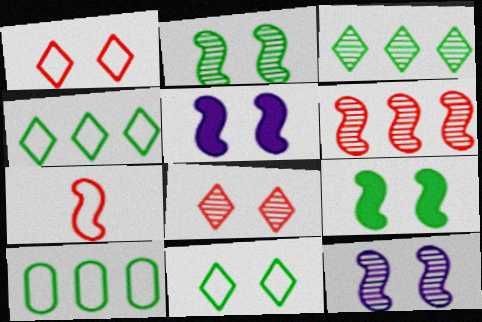[]